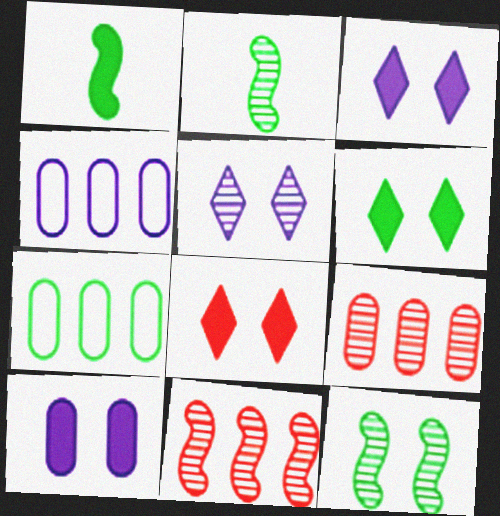[[2, 4, 8], 
[2, 5, 9], 
[2, 6, 7], 
[3, 6, 8]]